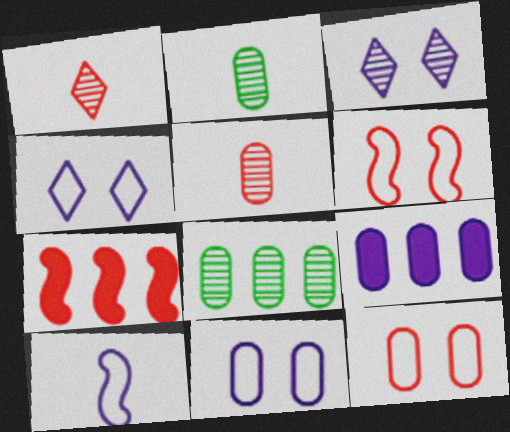[[1, 7, 12], 
[2, 4, 7], 
[2, 9, 12], 
[3, 9, 10]]